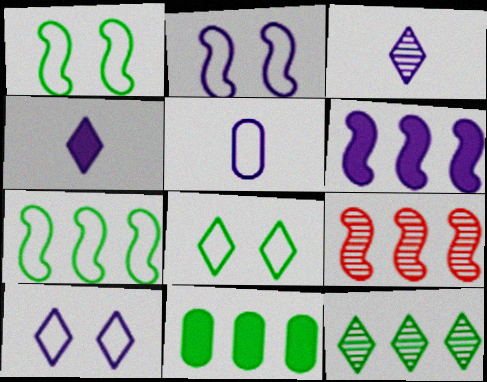[[6, 7, 9], 
[7, 11, 12]]